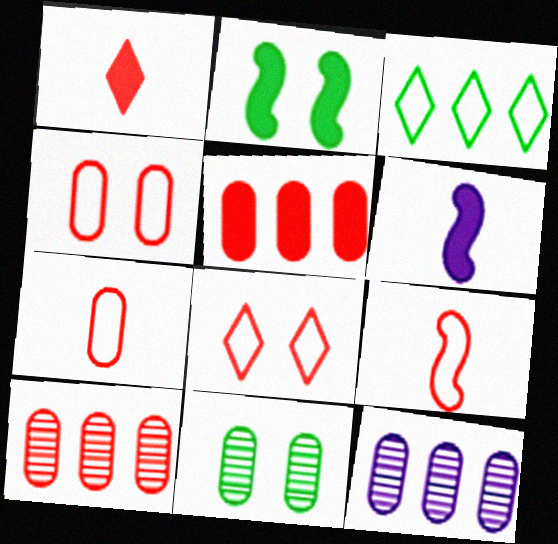[]